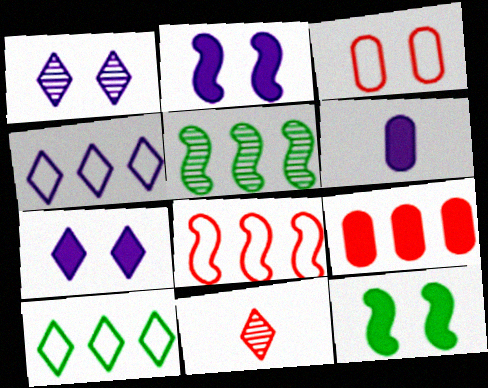[[1, 3, 12], 
[4, 5, 9], 
[7, 10, 11]]